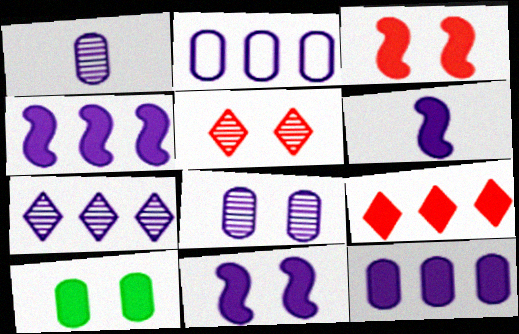[[2, 4, 7], 
[4, 6, 11], 
[6, 9, 10]]